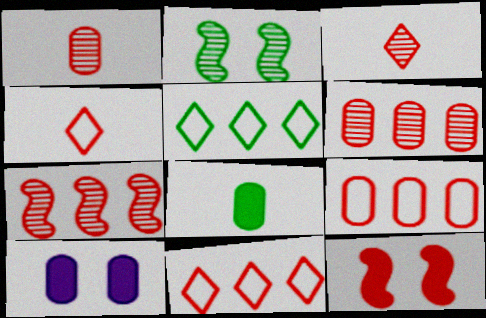[[1, 11, 12], 
[2, 5, 8], 
[3, 9, 12], 
[4, 6, 12]]